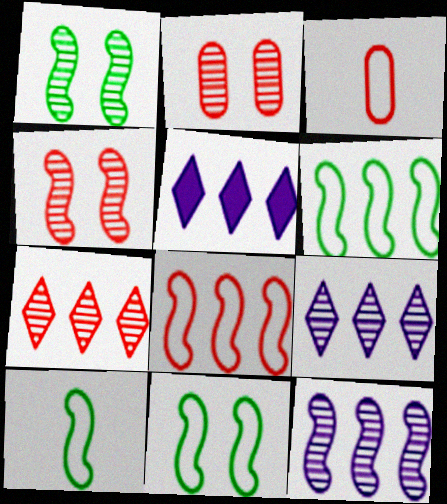[[1, 3, 5], 
[2, 5, 10], 
[6, 10, 11]]